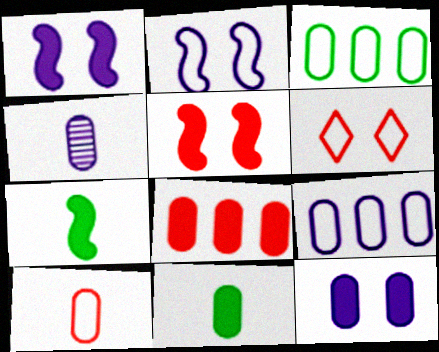[[4, 9, 12], 
[4, 10, 11], 
[8, 11, 12]]